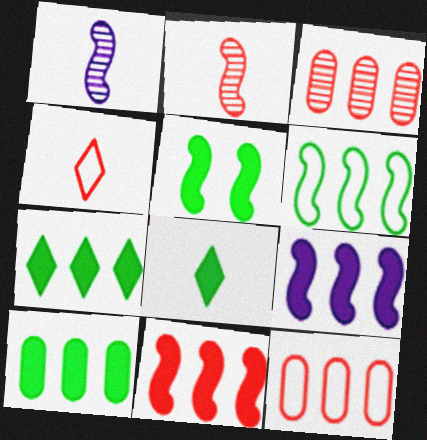[[5, 8, 10]]